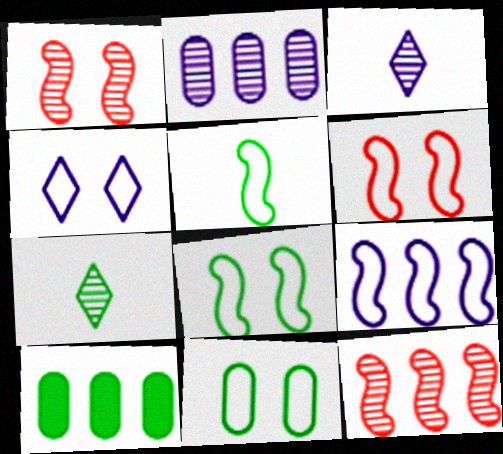[[1, 2, 7], 
[3, 6, 10], 
[4, 6, 11], 
[5, 6, 9], 
[7, 8, 10]]